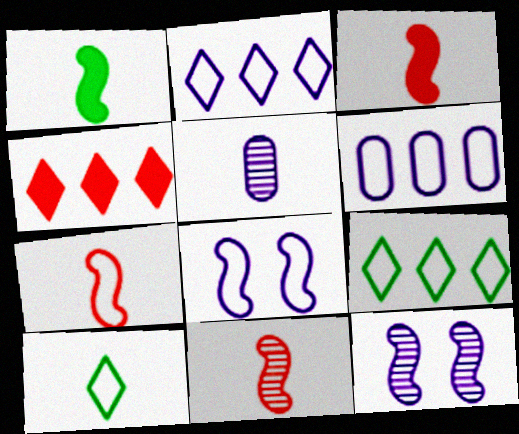[[3, 5, 10], 
[3, 7, 11]]